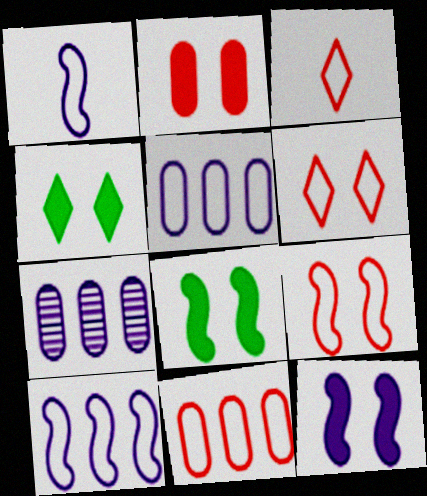[[2, 4, 12], 
[3, 7, 8], 
[3, 9, 11]]